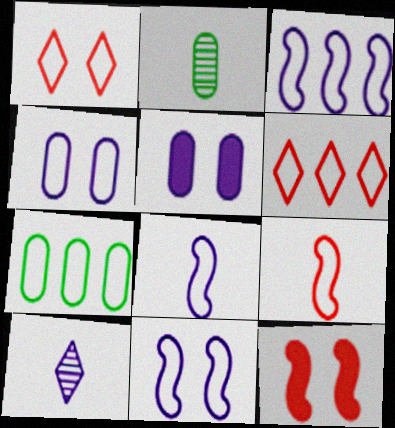[[1, 7, 8], 
[3, 5, 10], 
[3, 6, 7], 
[3, 8, 11], 
[7, 10, 12]]